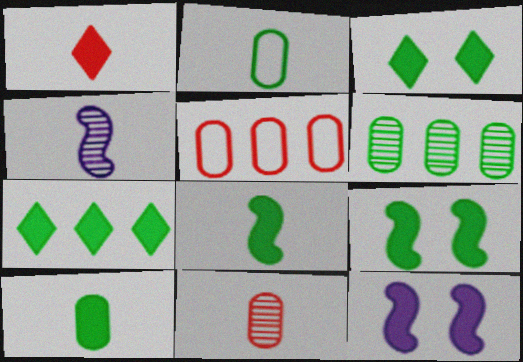[[1, 2, 4], 
[3, 4, 5], 
[7, 9, 10]]